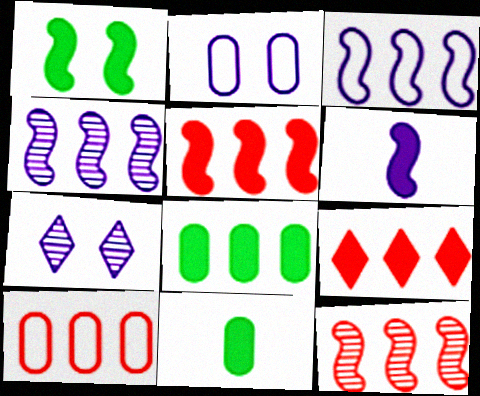[[1, 5, 6], 
[9, 10, 12]]